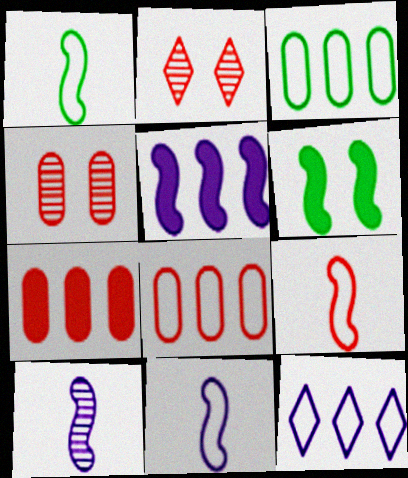[[1, 9, 11], 
[2, 7, 9]]